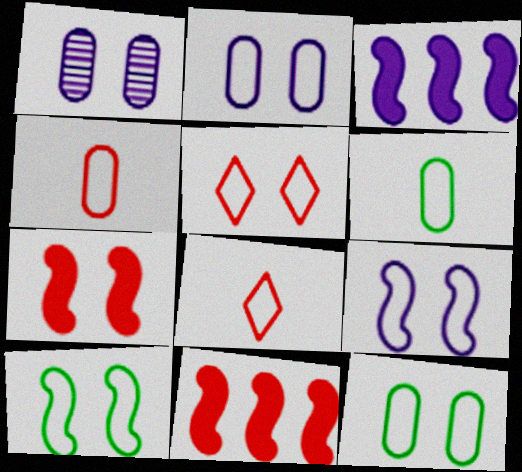[[2, 5, 10], 
[5, 9, 12]]